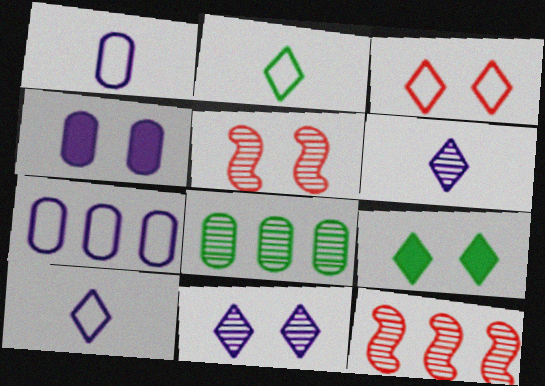[[1, 9, 12], 
[2, 4, 12], 
[3, 9, 11], 
[5, 6, 8]]